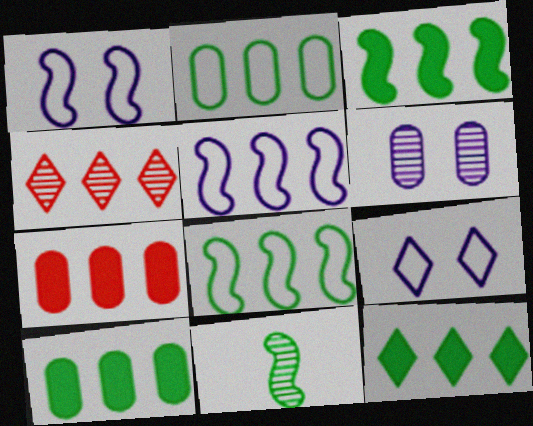[[3, 10, 12], 
[4, 5, 10], 
[4, 6, 11], 
[7, 9, 11]]